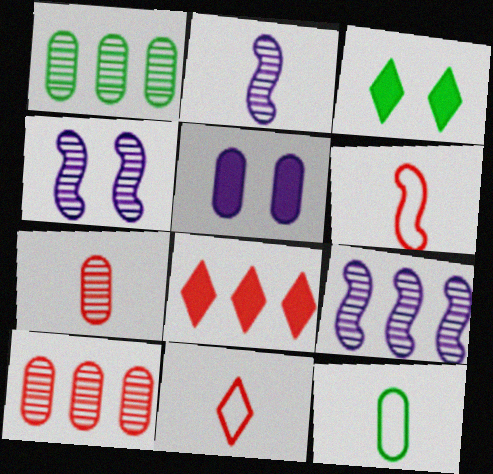[[2, 4, 9], 
[4, 8, 12], 
[5, 10, 12]]